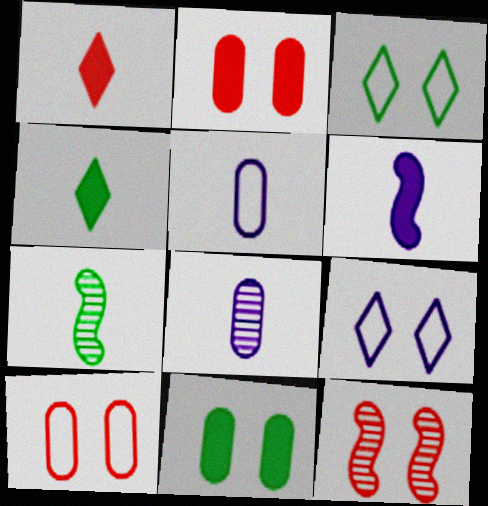[[1, 5, 7], 
[9, 11, 12]]